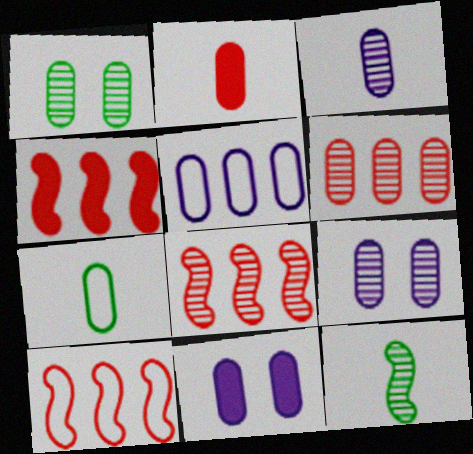[[1, 2, 5], 
[1, 3, 6], 
[2, 3, 7], 
[3, 5, 11], 
[4, 8, 10], 
[6, 7, 11]]